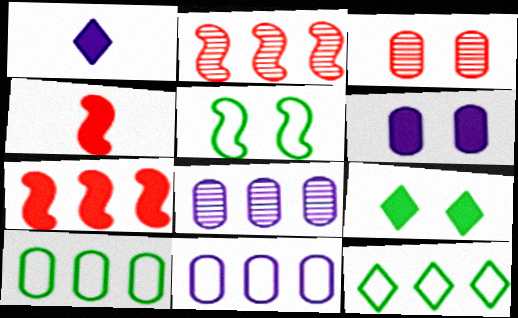[[7, 8, 12]]